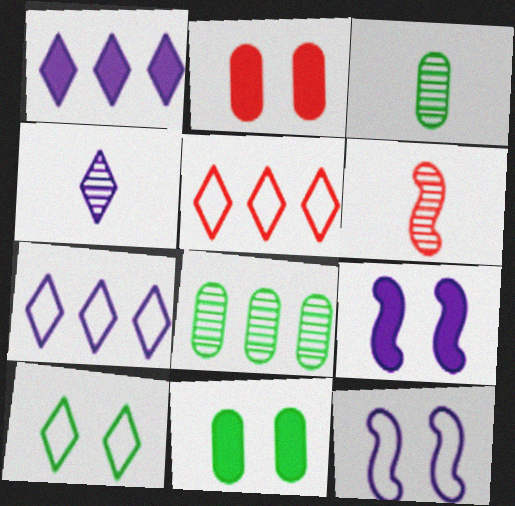[[2, 5, 6], 
[3, 4, 6], 
[3, 5, 9], 
[6, 7, 11]]